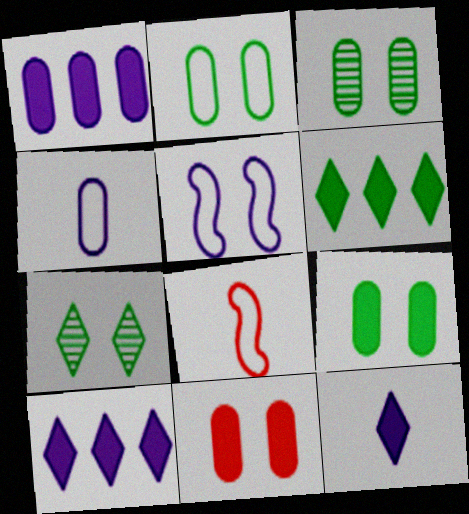[[1, 7, 8], 
[2, 3, 9], 
[3, 8, 10], 
[5, 7, 11]]